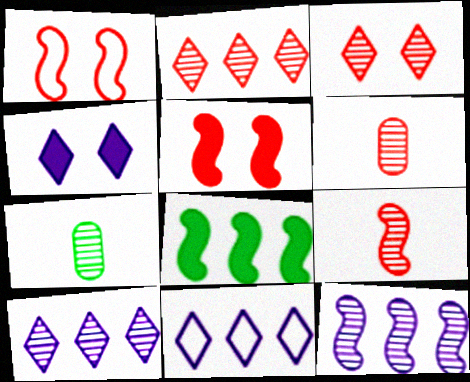[[3, 7, 12], 
[5, 7, 11]]